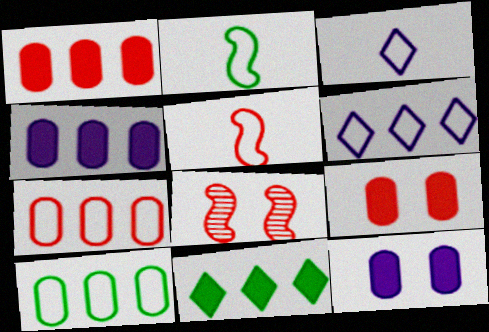[]